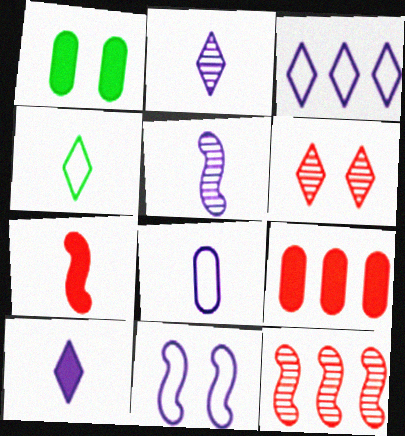[[1, 6, 11], 
[3, 8, 11], 
[5, 8, 10]]